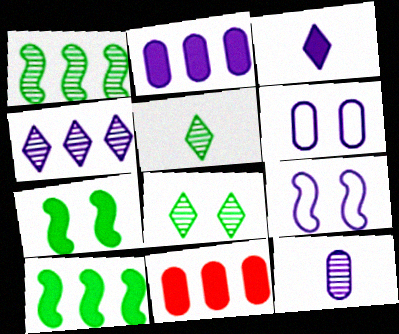[[2, 6, 12], 
[3, 7, 11], 
[5, 9, 11]]